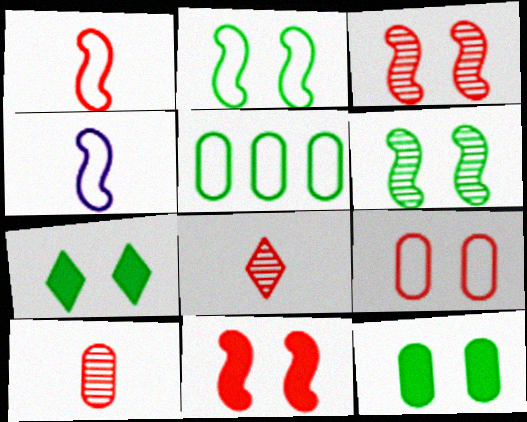[]